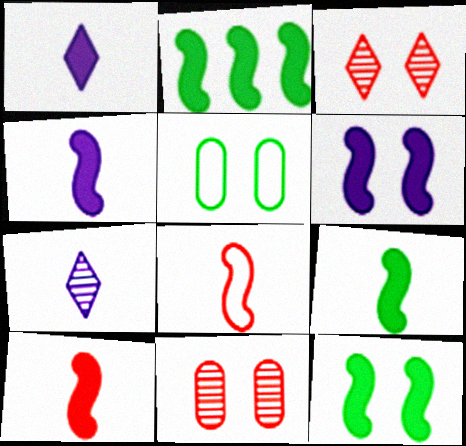[[2, 6, 10], 
[2, 9, 12], 
[3, 5, 6], 
[4, 9, 10]]